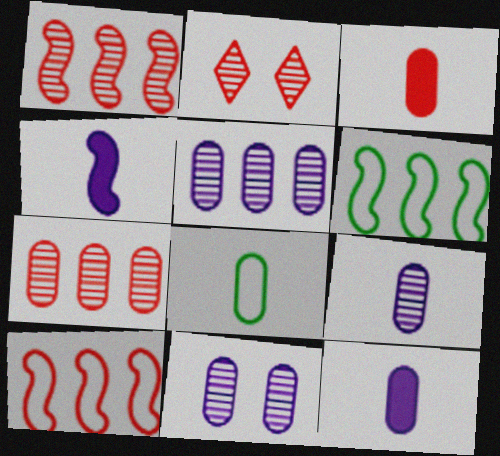[[2, 3, 10], 
[2, 6, 12], 
[3, 8, 9], 
[5, 9, 11]]